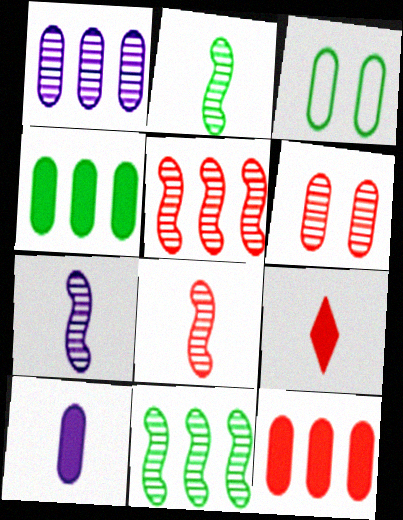[[2, 7, 8]]